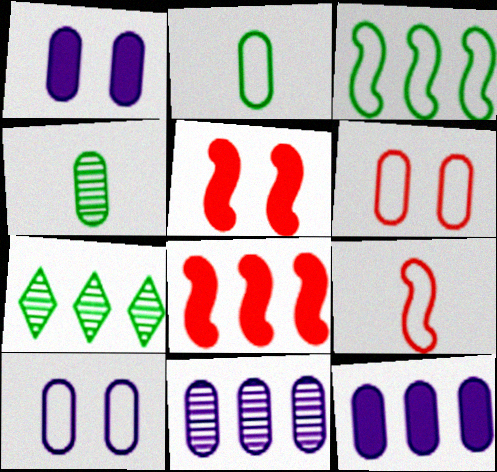[[1, 7, 9], 
[4, 6, 12]]